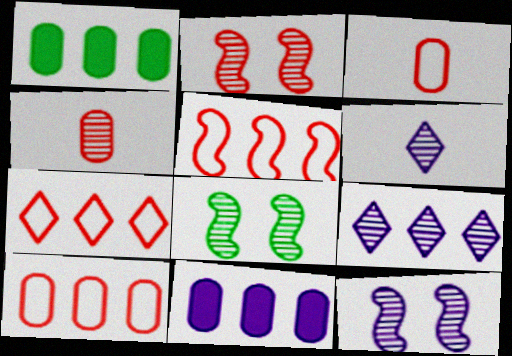[[1, 5, 9], 
[2, 8, 12], 
[4, 8, 9], 
[5, 7, 10]]